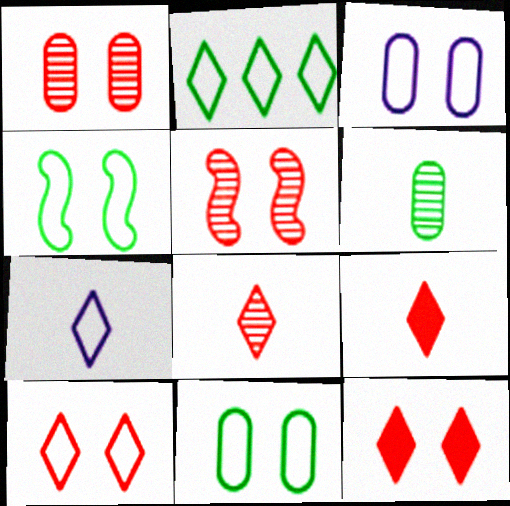[[2, 7, 10], 
[3, 4, 10]]